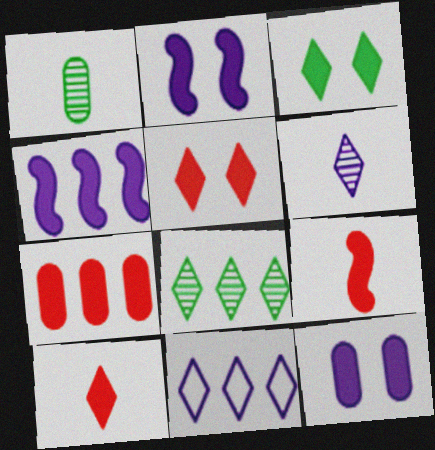[[5, 7, 9]]